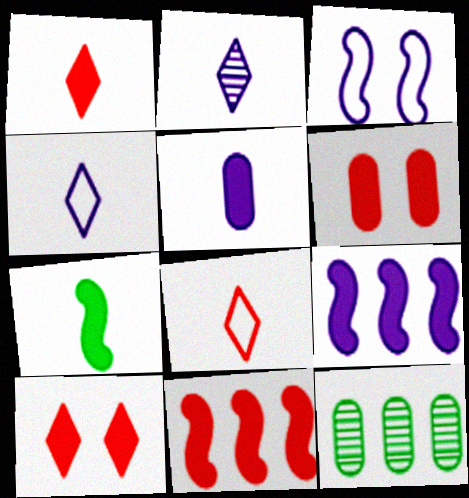[[1, 3, 12], 
[1, 5, 7], 
[1, 6, 11]]